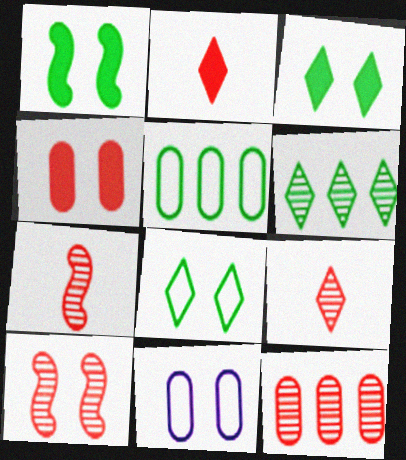[[3, 10, 11], 
[9, 10, 12]]